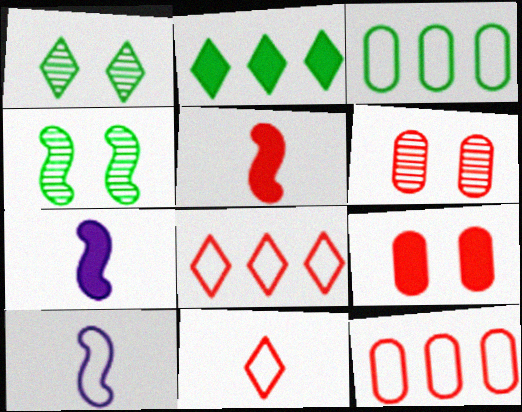[[1, 7, 12], 
[2, 6, 10], 
[2, 7, 9], 
[5, 6, 8]]